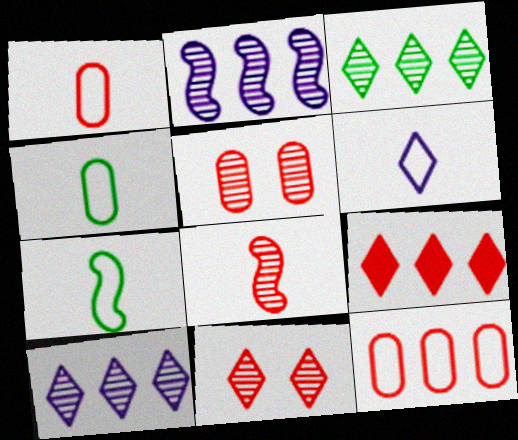[[1, 6, 7]]